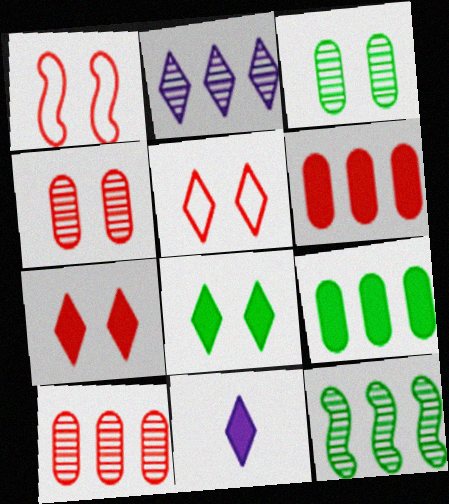[[1, 4, 7], 
[2, 10, 12]]